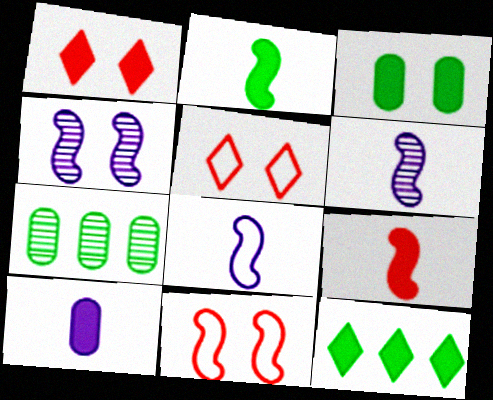[[1, 7, 8], 
[2, 3, 12], 
[3, 4, 5]]